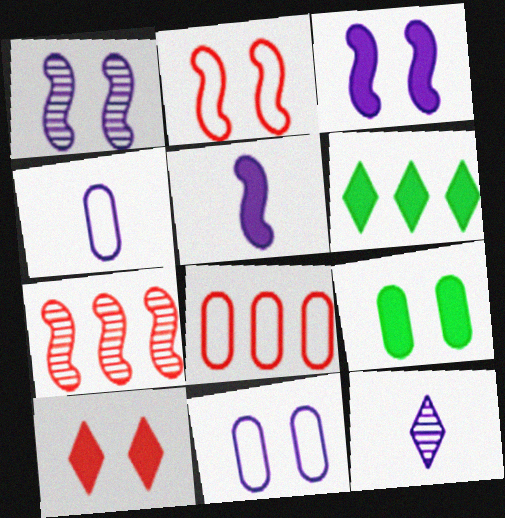[[3, 9, 10], 
[4, 5, 12]]